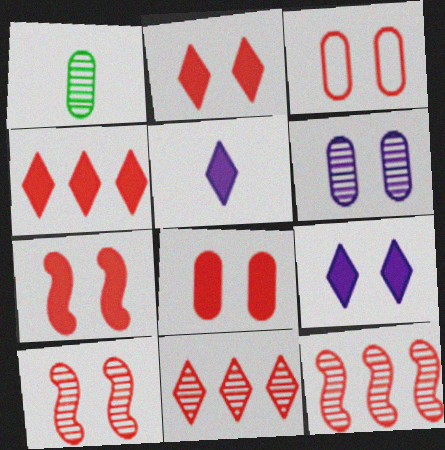[[2, 3, 10], 
[2, 7, 8]]